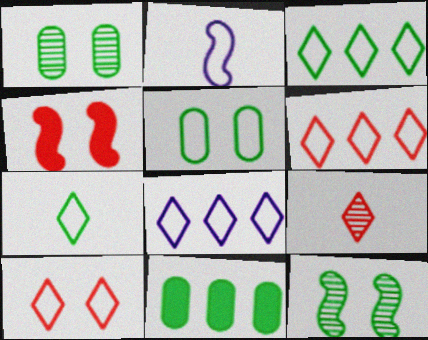[[2, 5, 6], 
[3, 6, 8], 
[7, 8, 10], 
[7, 11, 12]]